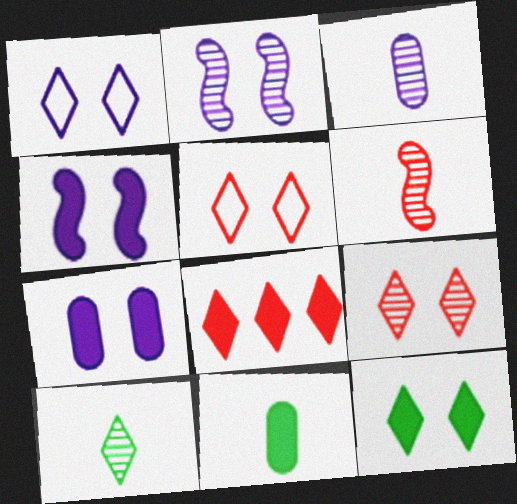[[1, 2, 7], 
[1, 8, 10], 
[1, 9, 12], 
[3, 6, 10], 
[4, 8, 11]]